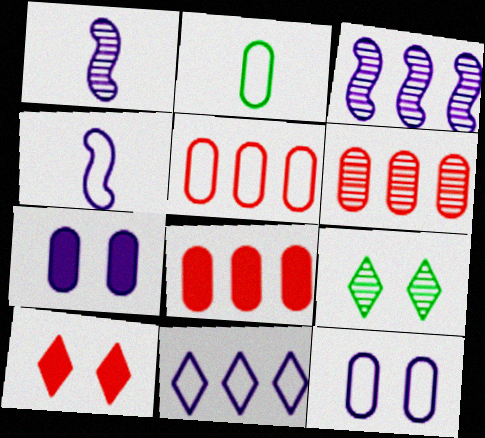[[1, 6, 9], 
[1, 7, 11], 
[2, 3, 10], 
[2, 5, 12], 
[2, 6, 7], 
[4, 8, 9], 
[4, 11, 12], 
[5, 6, 8]]